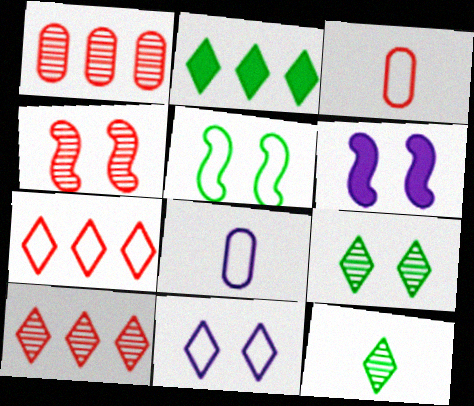[[2, 4, 8], 
[4, 5, 6], 
[5, 7, 8]]